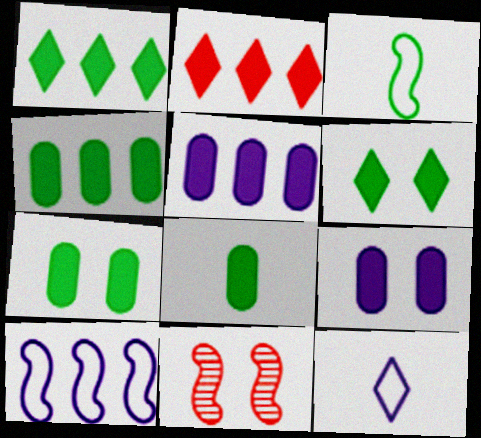[[4, 7, 8], 
[4, 11, 12]]